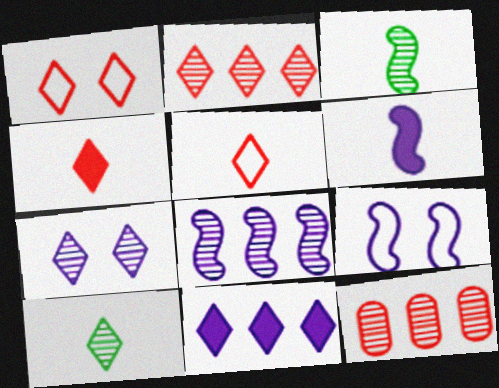[[1, 2, 4], 
[1, 10, 11], 
[2, 7, 10], 
[3, 7, 12], 
[6, 8, 9]]